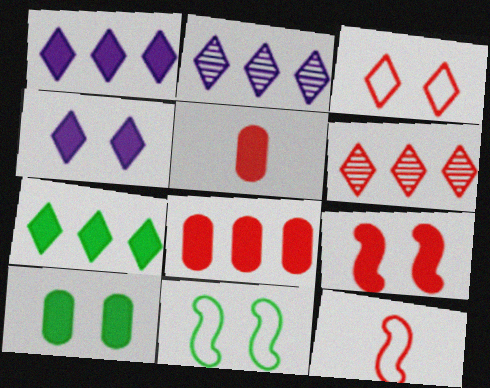[[2, 5, 11], 
[2, 10, 12], 
[4, 9, 10]]